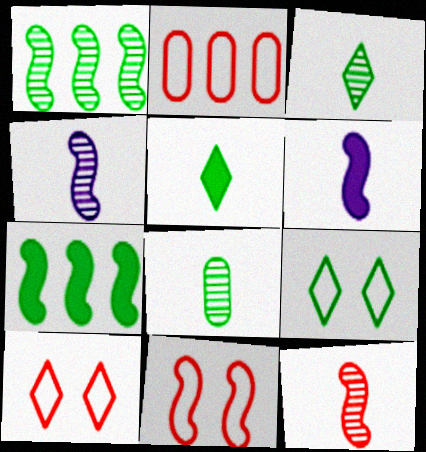[[1, 6, 11], 
[4, 7, 11], 
[7, 8, 9]]